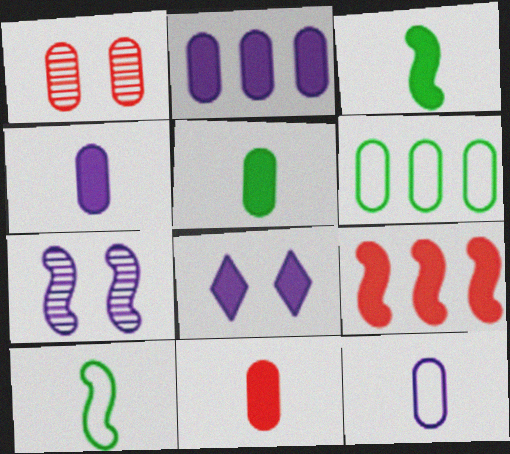[[1, 4, 6], 
[4, 5, 11], 
[5, 8, 9], 
[7, 9, 10]]